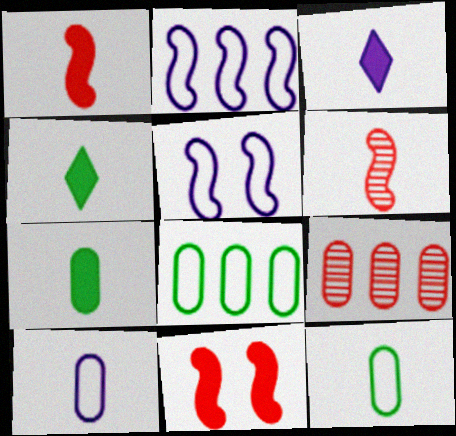[[1, 3, 7], 
[3, 6, 12], 
[4, 5, 9], 
[4, 6, 10]]